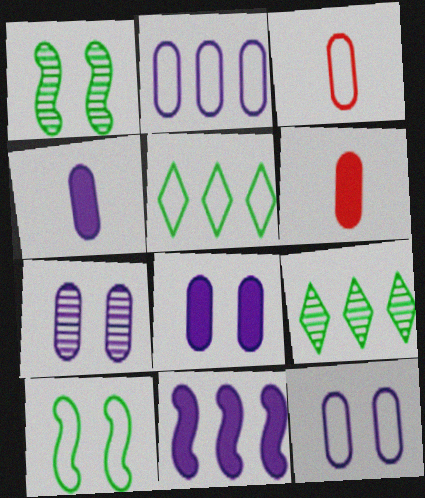[[2, 4, 7], 
[7, 8, 12]]